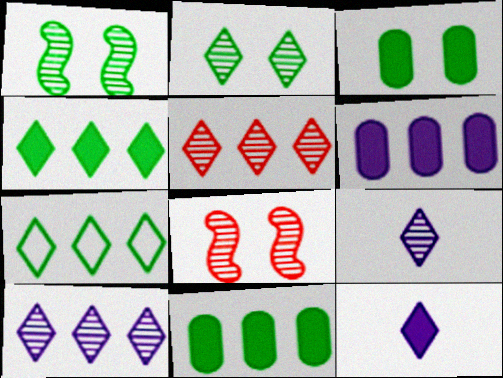[[2, 5, 9]]